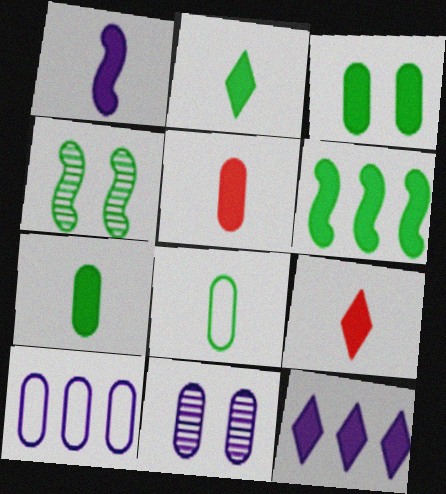[[1, 2, 5], 
[1, 7, 9], 
[2, 3, 6], 
[4, 9, 10]]